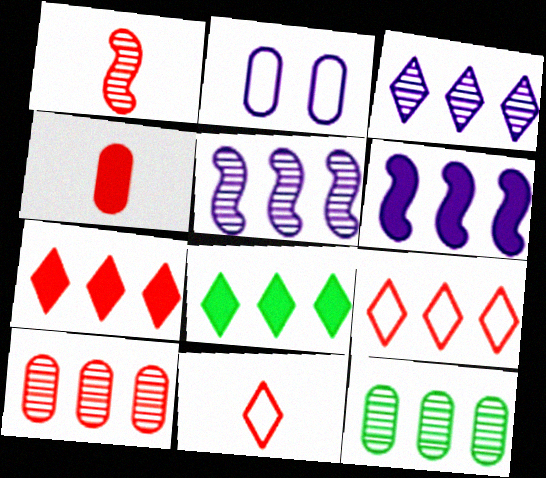[[1, 2, 8], 
[1, 4, 11], 
[2, 4, 12], 
[3, 8, 9], 
[6, 9, 12]]